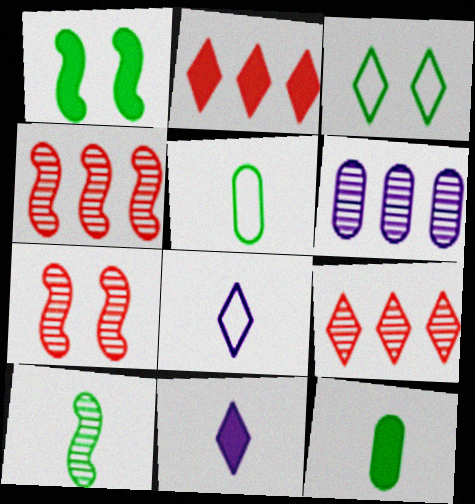[[3, 9, 11]]